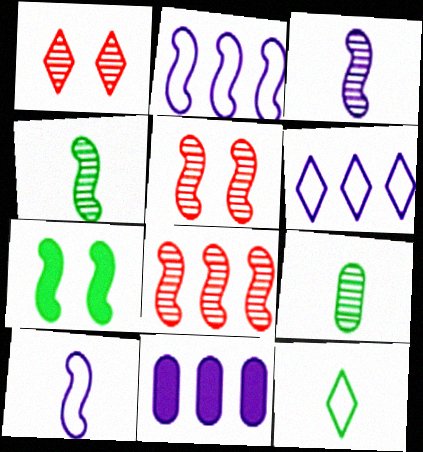[[5, 11, 12], 
[7, 8, 10]]